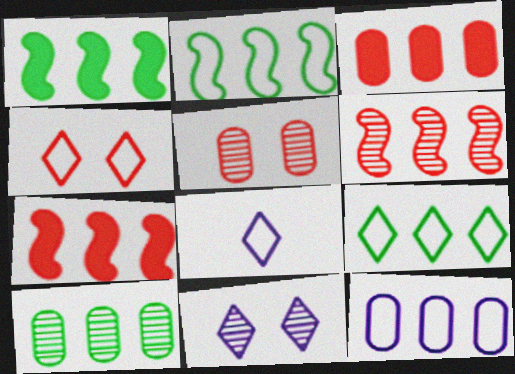[[1, 5, 8], 
[1, 9, 10], 
[3, 10, 12], 
[4, 8, 9]]